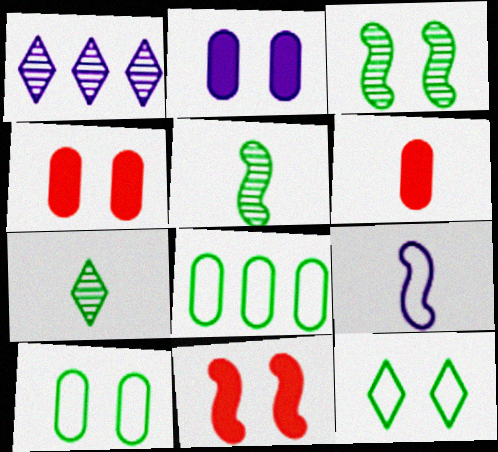[[1, 2, 9], 
[6, 7, 9]]